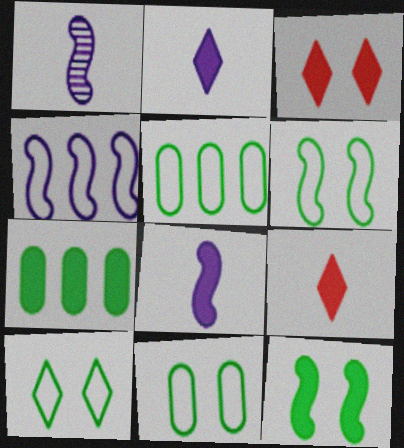[[1, 3, 5], 
[3, 7, 8], 
[6, 10, 11]]